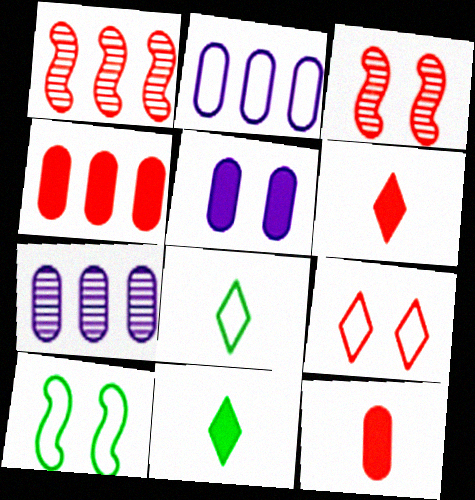[[1, 5, 8], 
[1, 9, 12], 
[2, 3, 11], 
[6, 7, 10]]